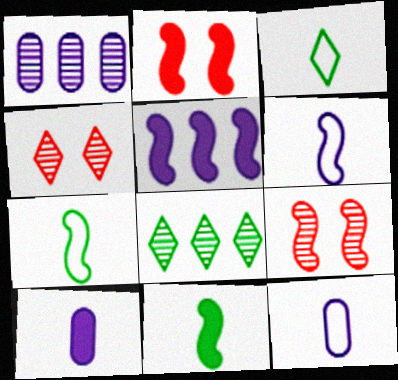[[1, 2, 3], 
[2, 5, 11], 
[2, 8, 12], 
[5, 7, 9]]